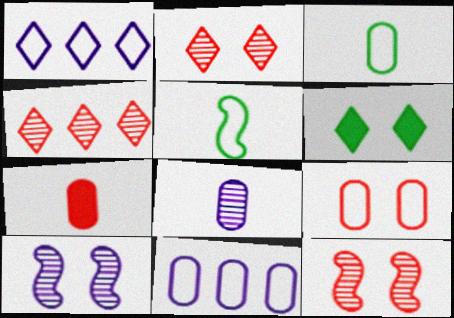[[1, 5, 9], 
[3, 7, 8], 
[3, 9, 11], 
[6, 9, 10]]